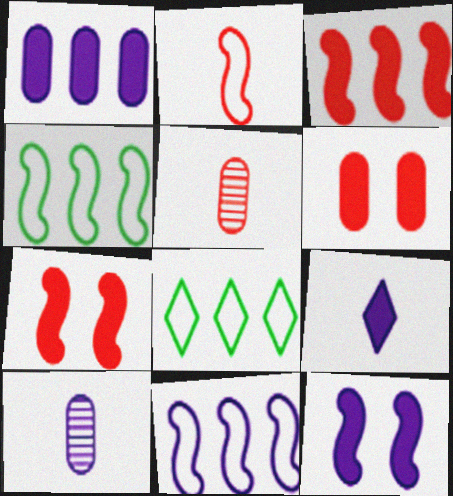[[1, 9, 12], 
[5, 8, 12], 
[7, 8, 10]]